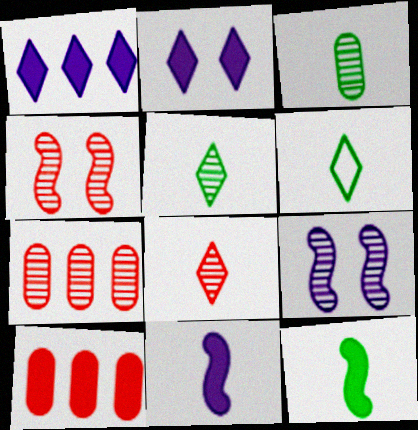[[2, 10, 12], 
[3, 6, 12], 
[4, 7, 8], 
[5, 7, 9], 
[6, 9, 10]]